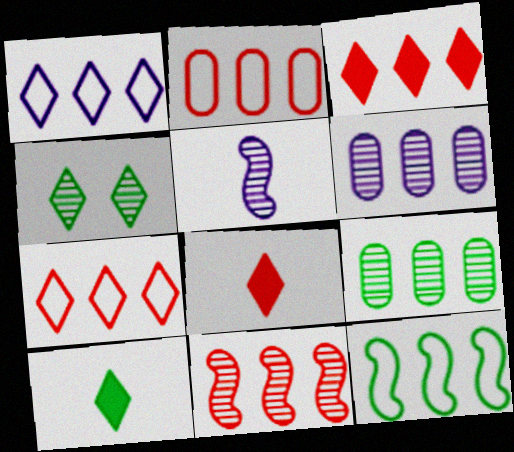[[1, 2, 12], 
[1, 4, 8], 
[2, 3, 11], 
[3, 6, 12]]